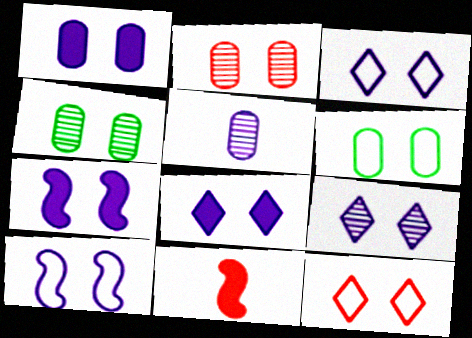[[1, 2, 6], 
[1, 7, 8], 
[1, 9, 10], 
[3, 8, 9], 
[4, 7, 12], 
[6, 10, 12]]